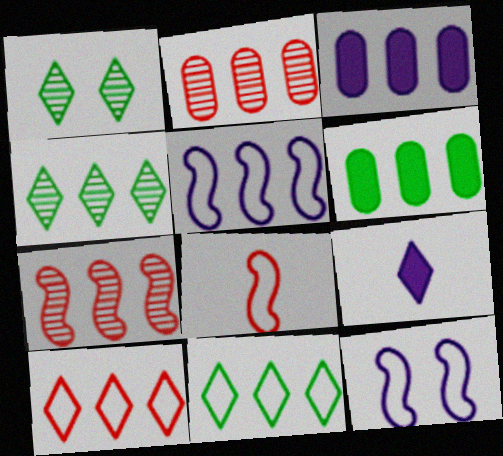[[1, 3, 8], 
[1, 9, 10], 
[3, 7, 11]]